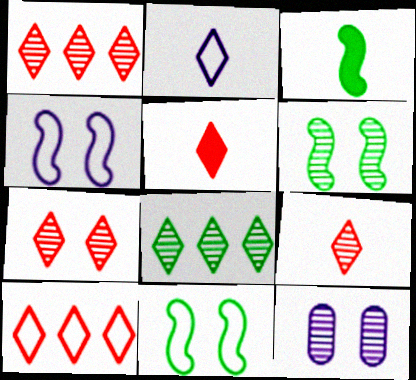[[1, 7, 9], 
[3, 10, 12], 
[5, 7, 10], 
[6, 7, 12]]